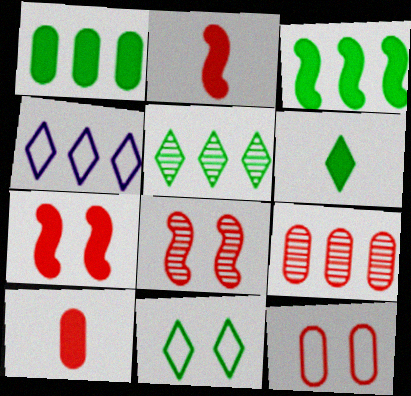[[3, 4, 9], 
[5, 6, 11], 
[9, 10, 12]]